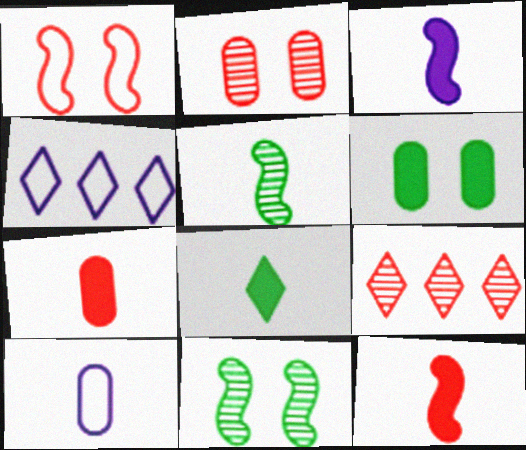[[1, 7, 9], 
[3, 7, 8], 
[4, 7, 11]]